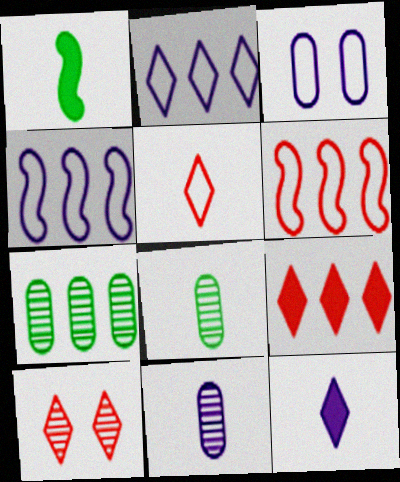[[1, 5, 11], 
[4, 7, 9], 
[5, 9, 10]]